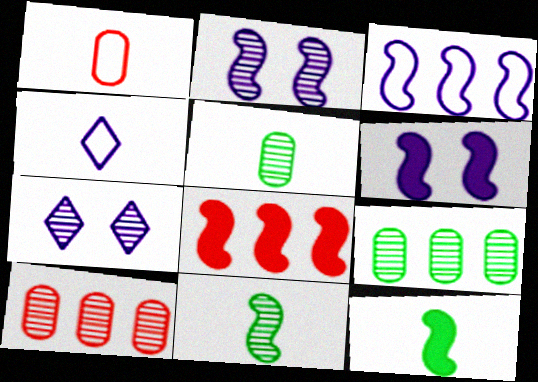[[6, 8, 12], 
[7, 10, 11]]